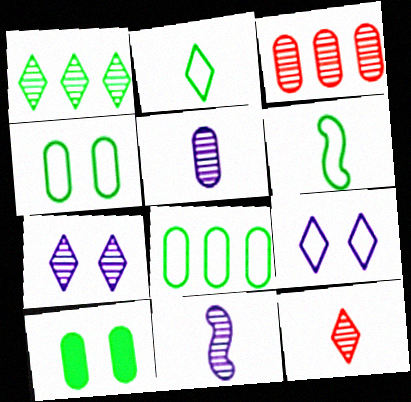[[1, 6, 10], 
[1, 7, 12]]